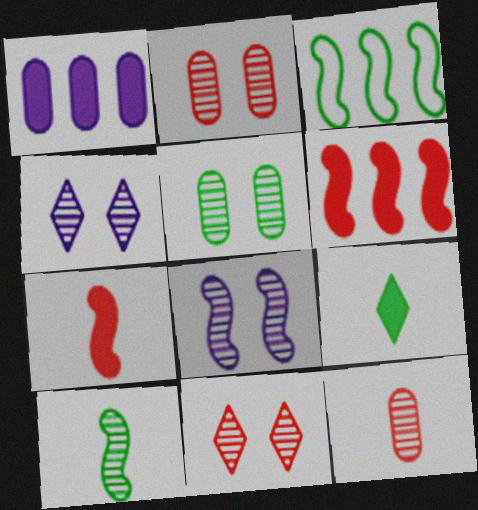[[3, 5, 9], 
[3, 7, 8], 
[5, 8, 11]]